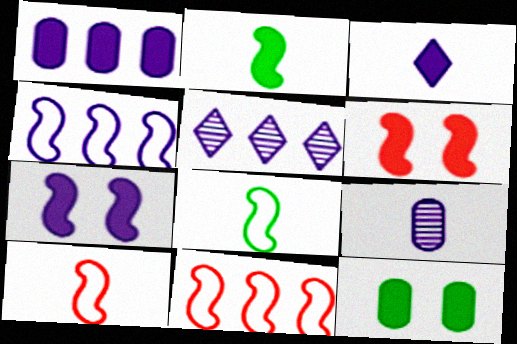[[1, 3, 7], 
[1, 4, 5], 
[5, 10, 12]]